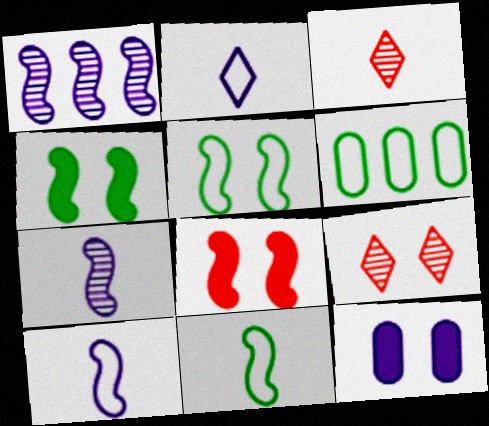[[1, 2, 12], 
[1, 8, 11], 
[5, 9, 12]]